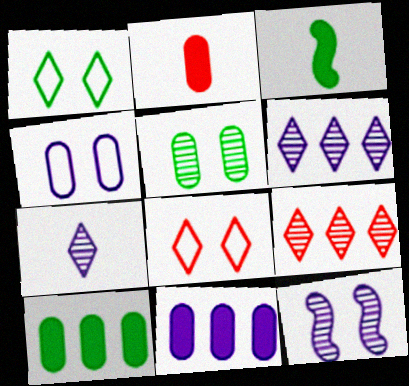[[3, 4, 9]]